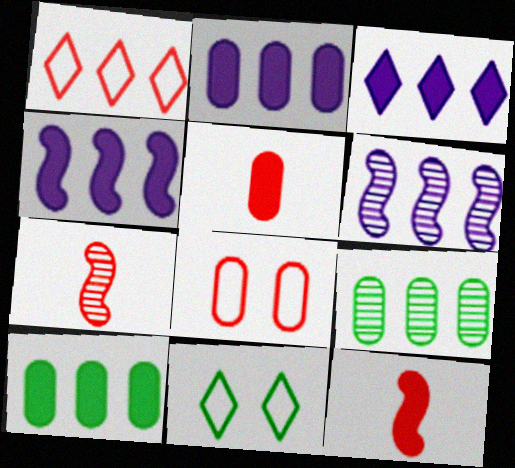[[1, 4, 9], 
[1, 6, 10], 
[2, 3, 4], 
[2, 7, 11], 
[5, 6, 11]]